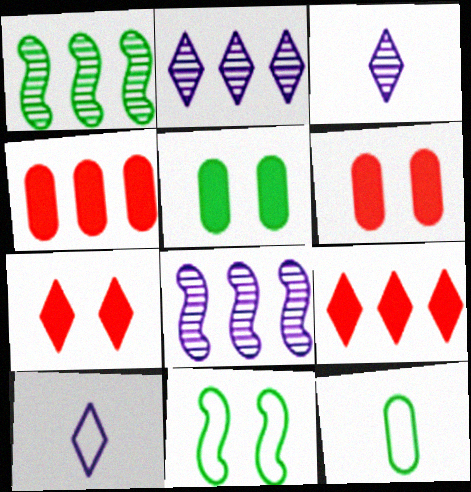[[1, 6, 10], 
[3, 4, 11], 
[7, 8, 12]]